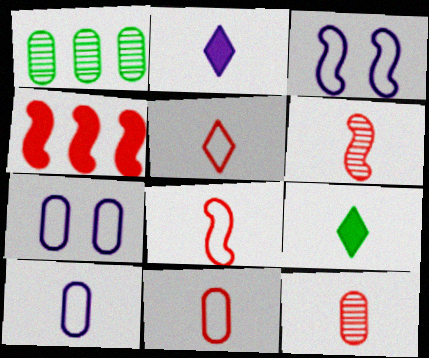[[5, 8, 11], 
[6, 9, 10]]